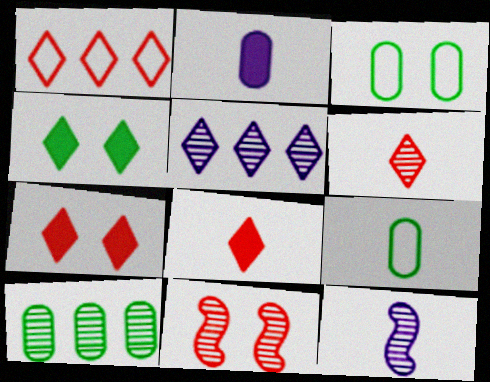[[1, 6, 7], 
[8, 9, 12]]